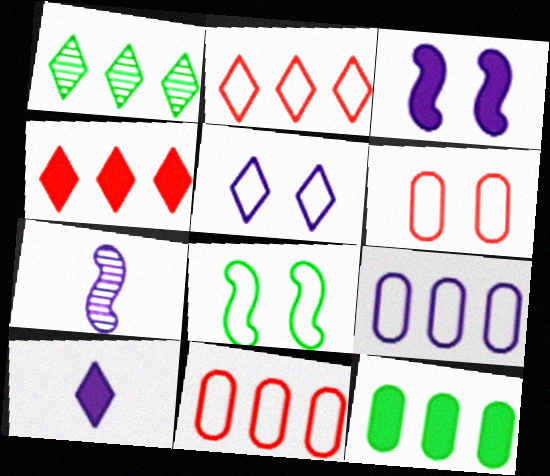[[5, 6, 8]]